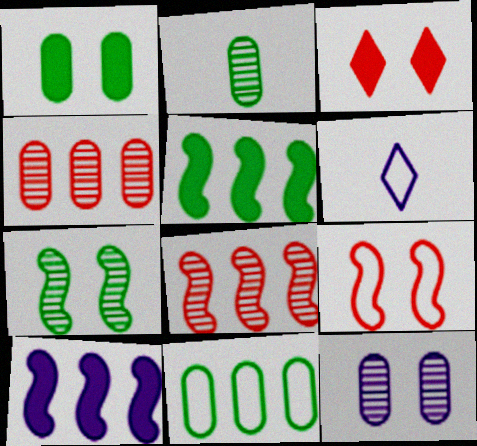[[1, 2, 11], 
[1, 6, 8], 
[2, 4, 12], 
[6, 9, 11], 
[6, 10, 12]]